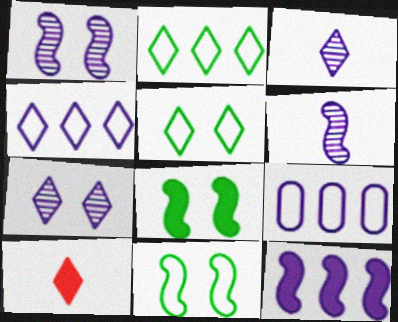[[2, 7, 10]]